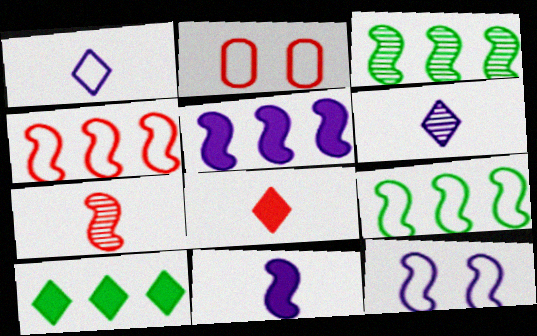[[1, 2, 9], 
[3, 4, 5]]